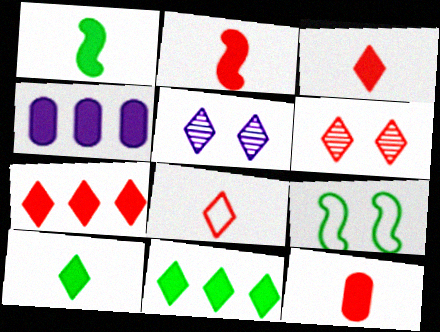[[2, 3, 12], 
[5, 8, 11], 
[6, 7, 8]]